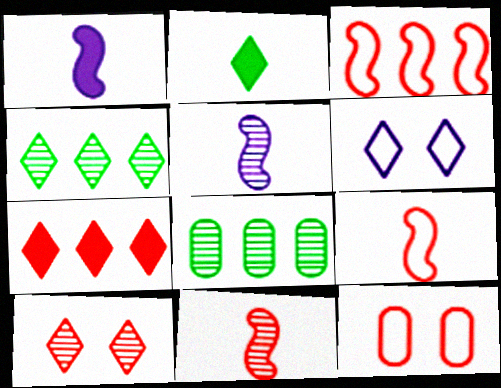[[1, 4, 12], 
[5, 8, 10], 
[7, 11, 12]]